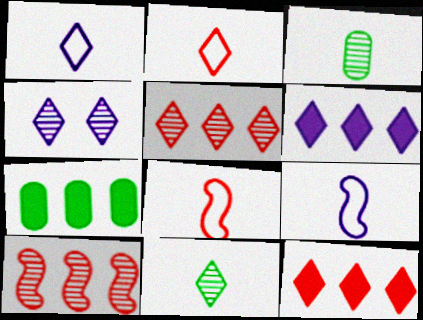[[1, 4, 6], 
[3, 4, 10], 
[4, 5, 11], 
[4, 7, 8]]